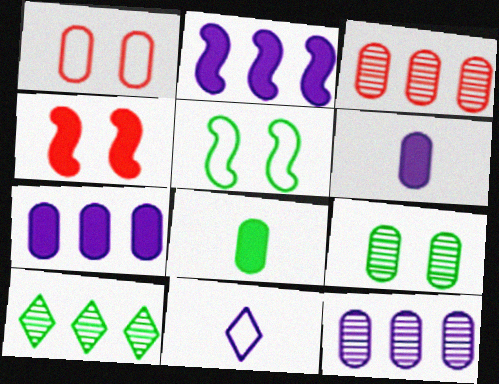[[1, 8, 12], 
[5, 8, 10]]